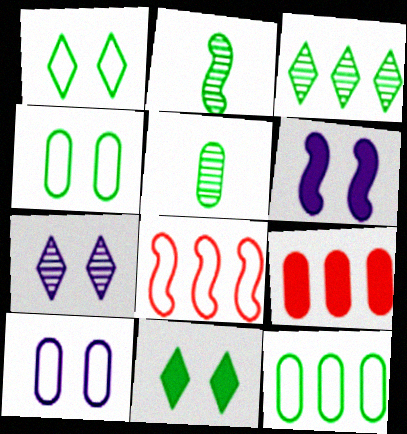[[2, 6, 8], 
[2, 11, 12], 
[5, 9, 10], 
[6, 7, 10]]